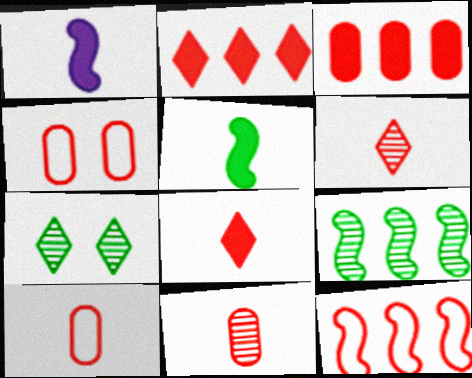[[3, 4, 11]]